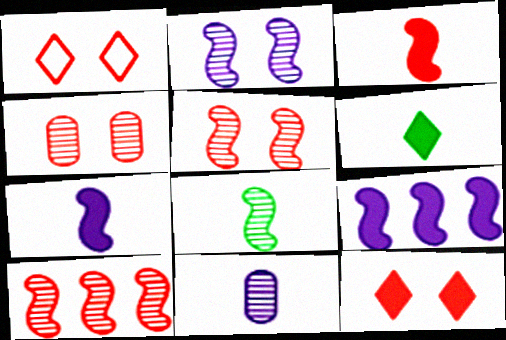[[2, 8, 10]]